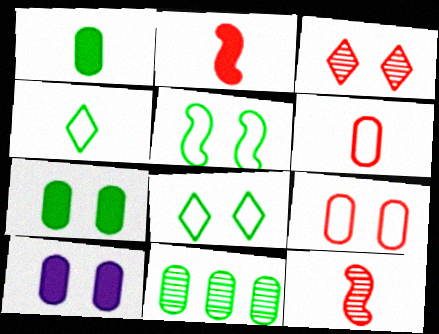[[3, 5, 10], 
[6, 10, 11]]